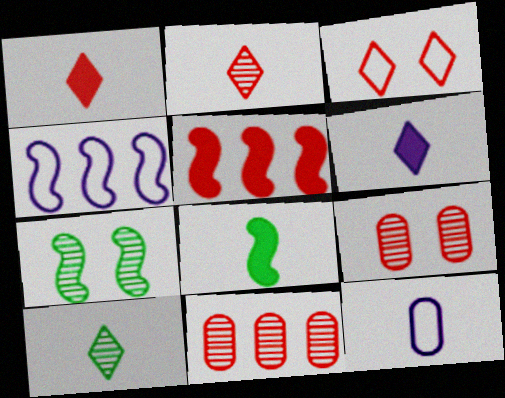[[2, 8, 12]]